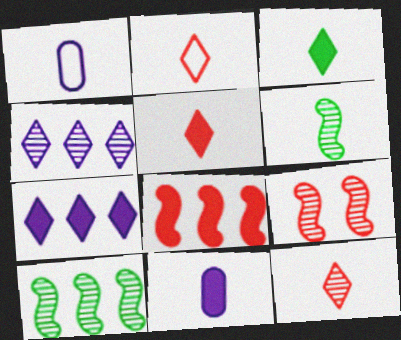[[1, 5, 6], 
[2, 5, 12], 
[2, 6, 11]]